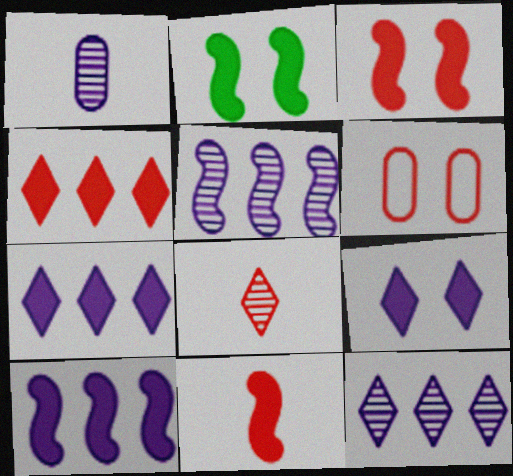[[2, 10, 11]]